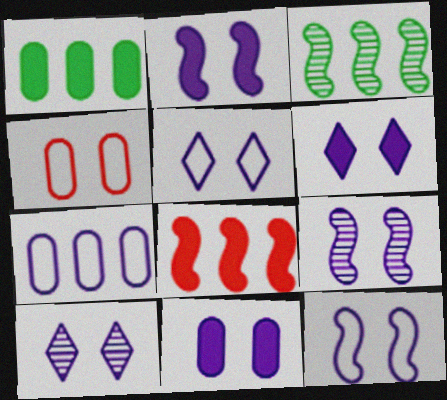[[2, 6, 11], 
[2, 9, 12], 
[5, 6, 10], 
[5, 9, 11], 
[10, 11, 12]]